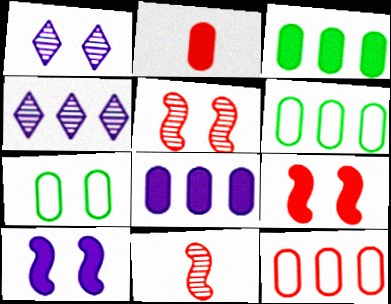[[1, 7, 9]]